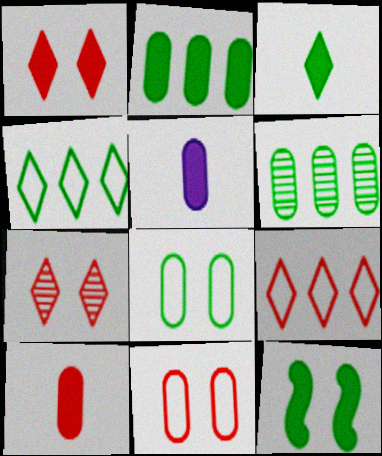[[2, 3, 12], 
[5, 6, 11]]